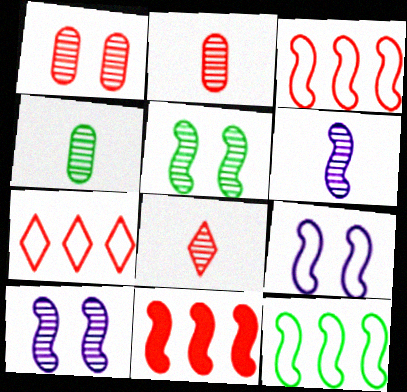[[4, 6, 8]]